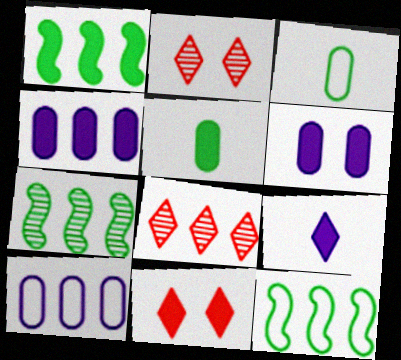[[1, 7, 12], 
[1, 8, 10], 
[4, 8, 12]]